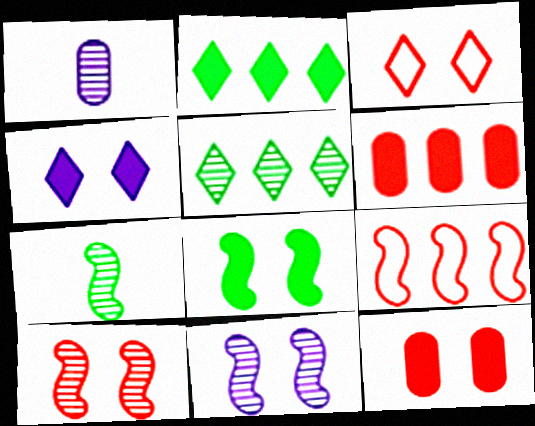[[1, 5, 10], 
[3, 10, 12], 
[4, 8, 12]]